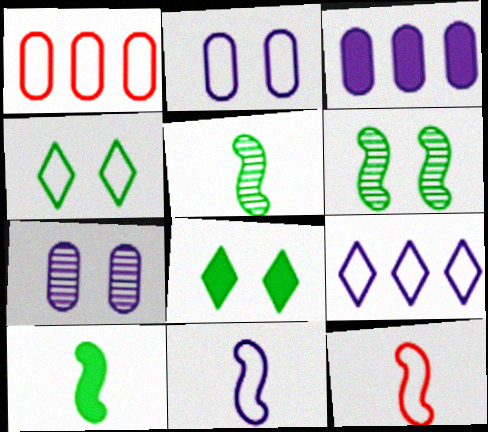[[1, 4, 11], 
[2, 9, 11]]